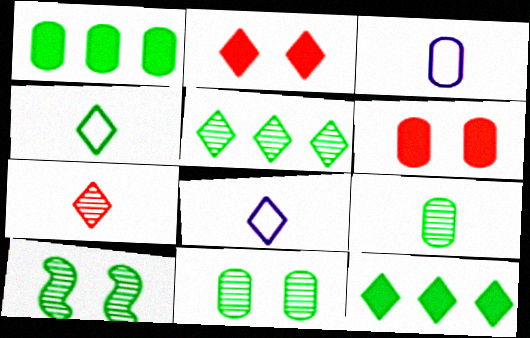[[1, 4, 10], 
[2, 5, 8], 
[5, 9, 10]]